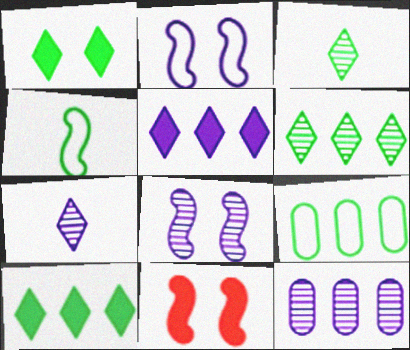[[7, 8, 12], 
[7, 9, 11]]